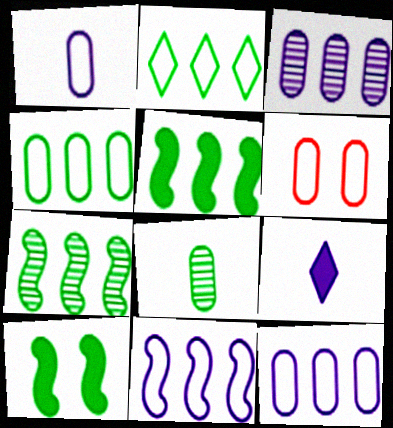[[1, 4, 6], 
[2, 8, 10], 
[6, 7, 9]]